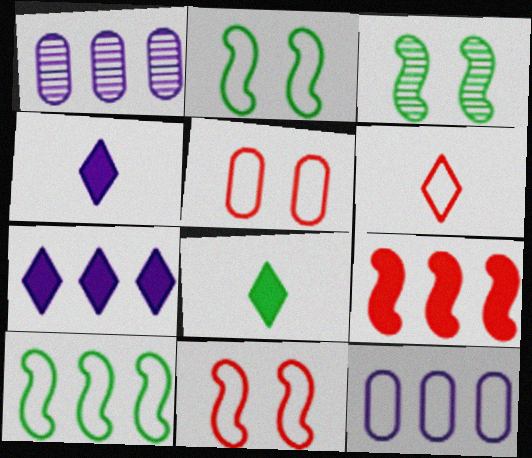[[1, 8, 11], 
[2, 6, 12]]